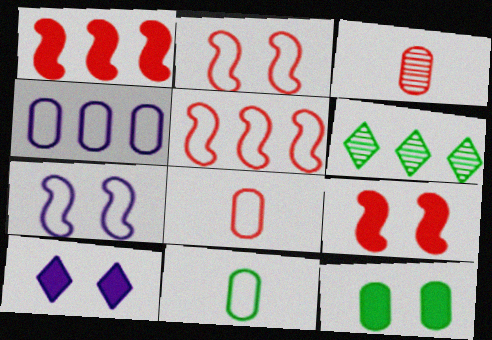[[1, 4, 6], 
[3, 4, 12], 
[9, 10, 12]]